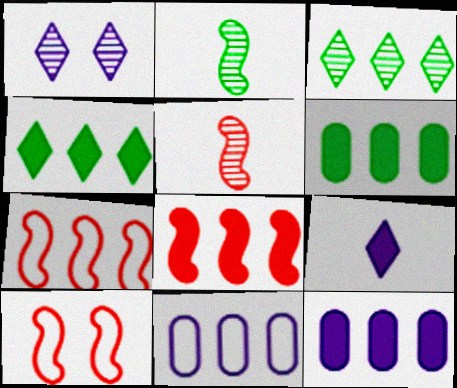[[3, 7, 12], 
[3, 8, 11], 
[4, 8, 12], 
[5, 8, 10]]